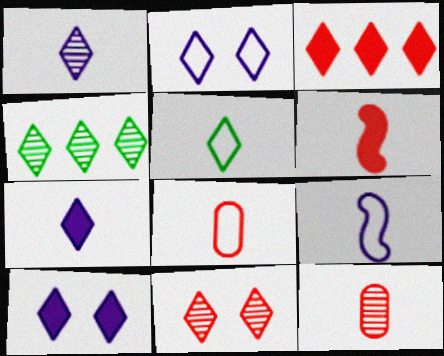[[1, 4, 11], 
[5, 8, 9]]